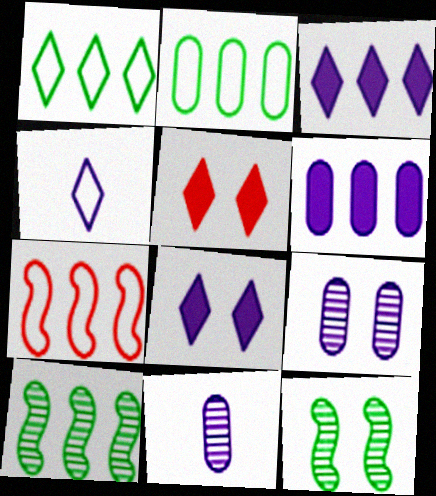[]